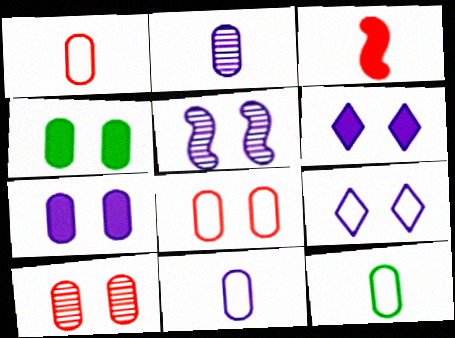[[1, 11, 12], 
[5, 7, 9]]